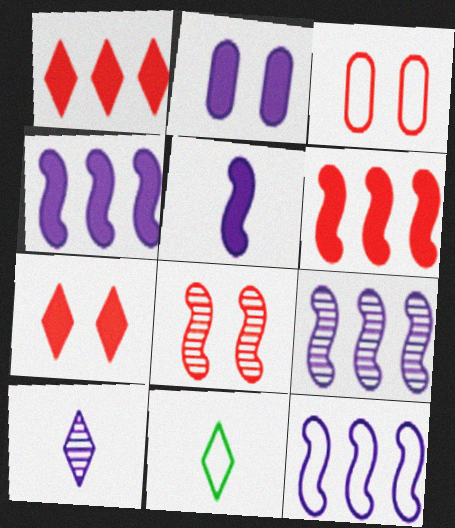[[2, 10, 12], 
[3, 7, 8], 
[3, 11, 12], 
[4, 9, 12]]